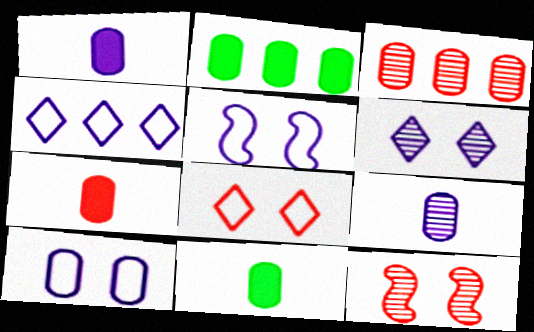[[1, 7, 11], 
[3, 10, 11], 
[4, 11, 12]]